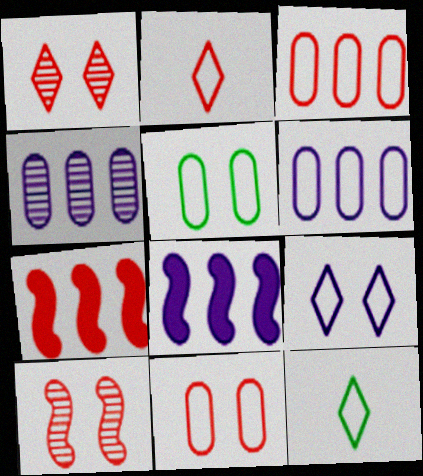[]